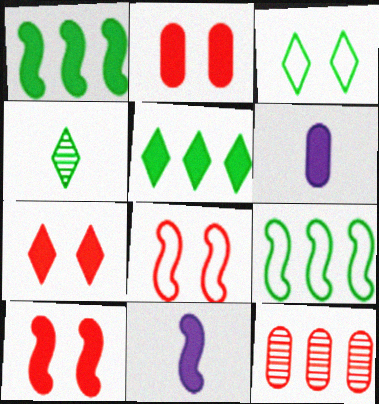[[1, 6, 7], 
[1, 10, 11], 
[2, 5, 11], 
[2, 7, 10], 
[3, 4, 5], 
[3, 11, 12], 
[5, 6, 10]]